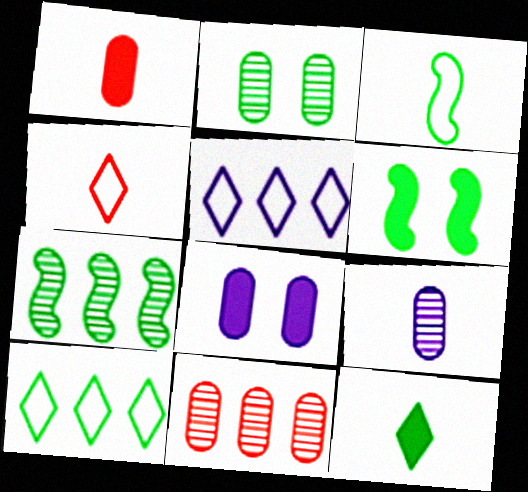[[2, 9, 11], 
[3, 6, 7], 
[4, 7, 8]]